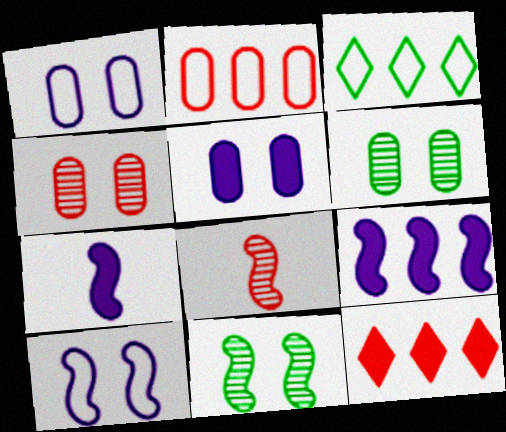[[3, 4, 7], 
[3, 5, 8]]